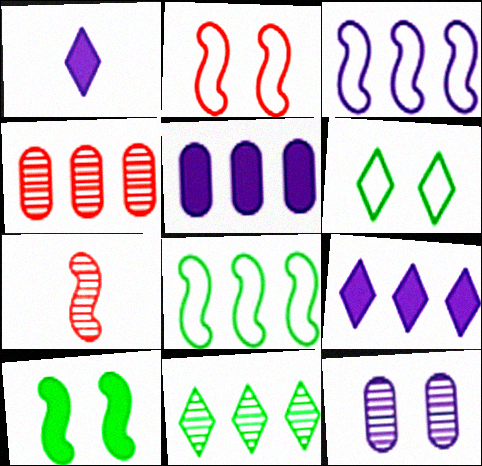[[1, 3, 12], 
[3, 7, 10], 
[4, 8, 9], 
[5, 6, 7], 
[7, 11, 12]]